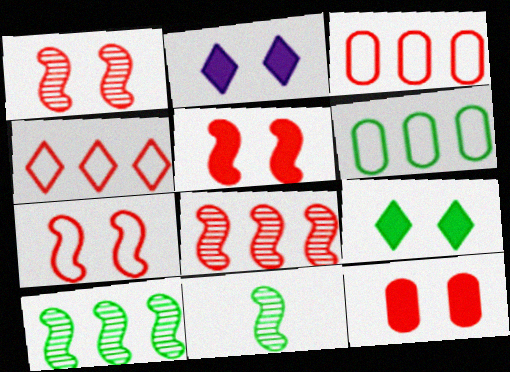[[1, 5, 7], 
[2, 3, 11], 
[6, 9, 11]]